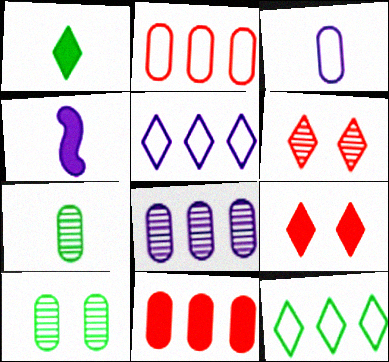[[1, 5, 6], 
[3, 10, 11]]